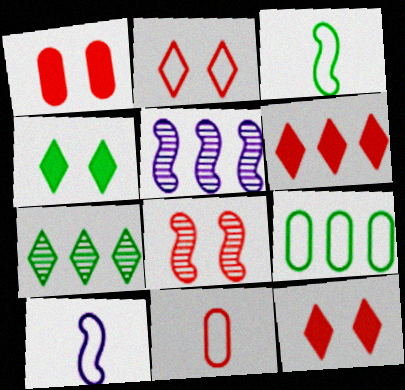[[1, 2, 8], 
[1, 7, 10], 
[2, 9, 10], 
[4, 5, 11], 
[5, 6, 9], 
[6, 8, 11]]